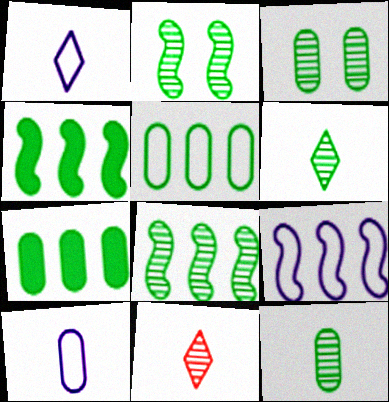[[3, 6, 8]]